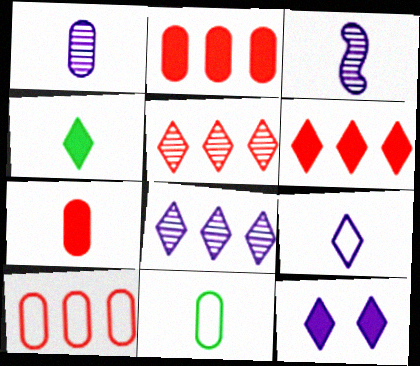[[1, 7, 11], 
[4, 6, 12], 
[8, 9, 12]]